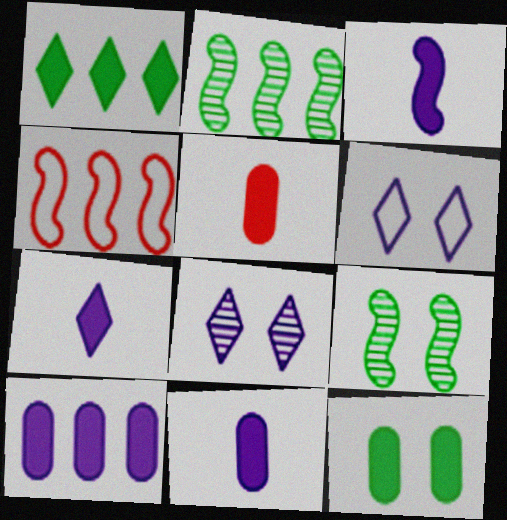[[2, 5, 6], 
[3, 4, 9], 
[3, 7, 11], 
[5, 10, 12]]